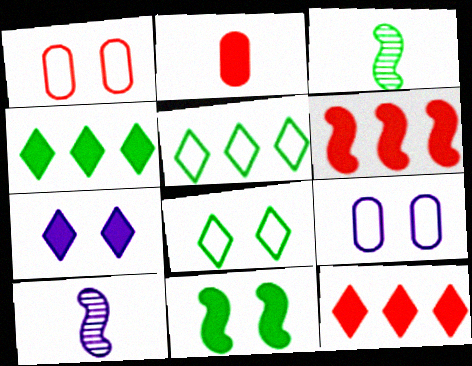[[1, 4, 10], 
[3, 9, 12]]